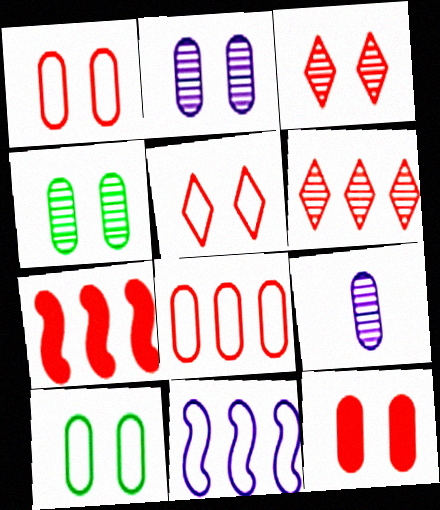[[2, 10, 12], 
[6, 7, 8]]